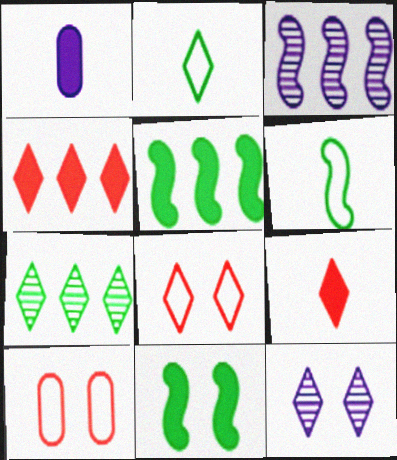[[1, 4, 11], 
[2, 4, 12], 
[10, 11, 12]]